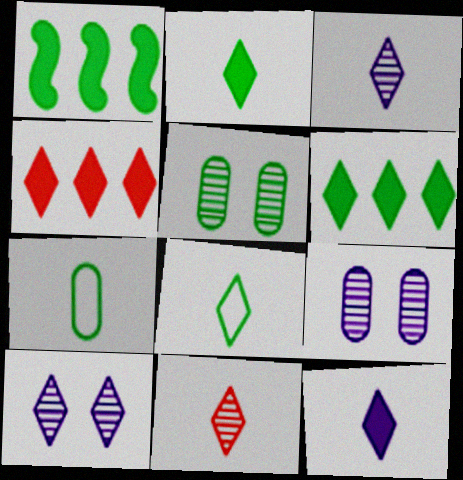[[1, 5, 8], 
[4, 8, 10], 
[8, 11, 12]]